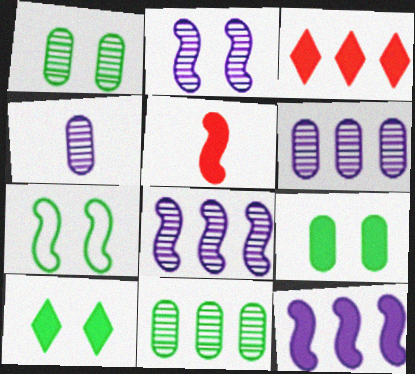[[1, 7, 10], 
[3, 4, 7], 
[5, 7, 8]]